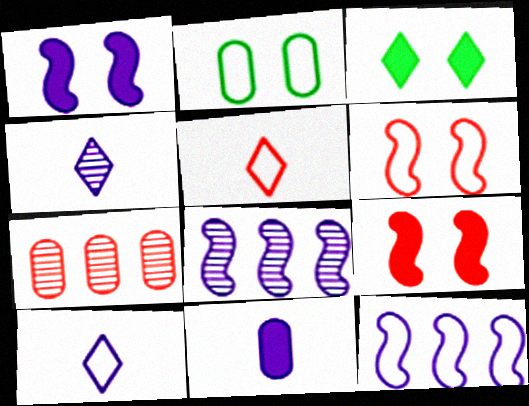[[2, 5, 12], 
[2, 7, 11], 
[5, 7, 9]]